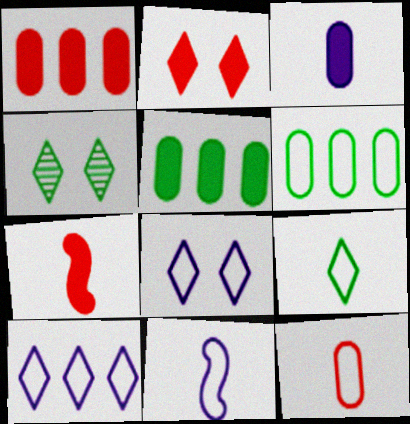[[1, 2, 7], 
[1, 4, 11], 
[2, 4, 8], 
[9, 11, 12]]